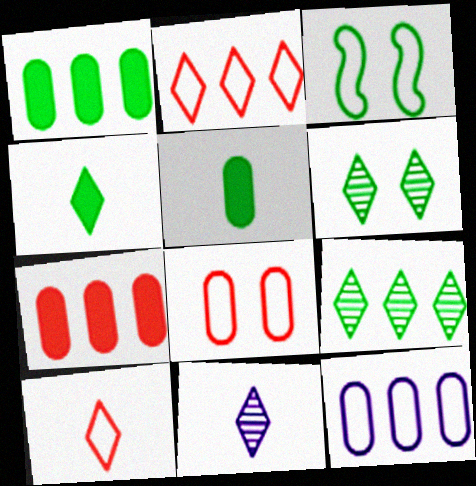[[3, 5, 9], 
[3, 7, 11], 
[3, 10, 12], 
[4, 10, 11]]